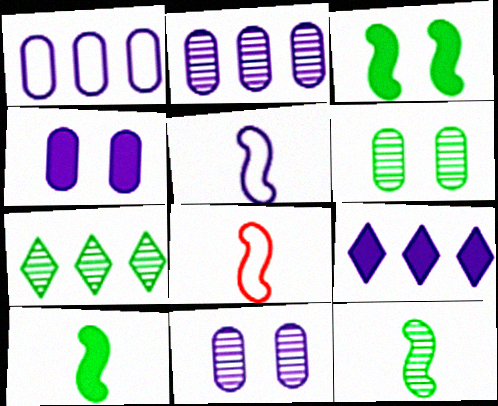[[4, 7, 8], 
[5, 9, 11], 
[6, 7, 12], 
[6, 8, 9]]